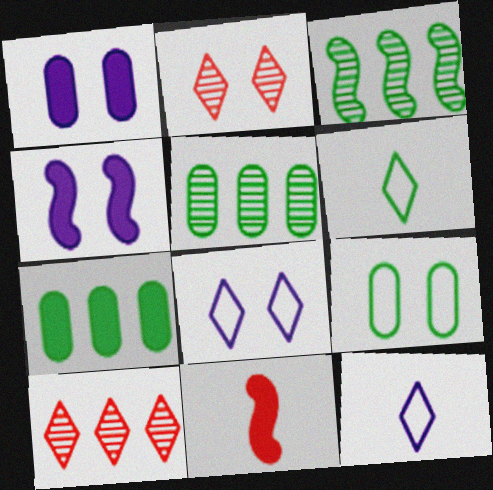[[2, 4, 9], 
[5, 8, 11]]